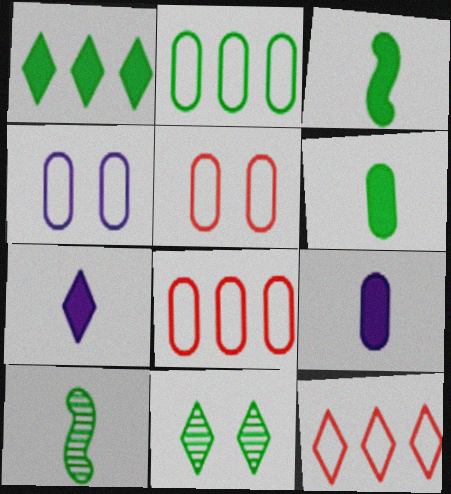[[2, 3, 11], 
[7, 11, 12]]